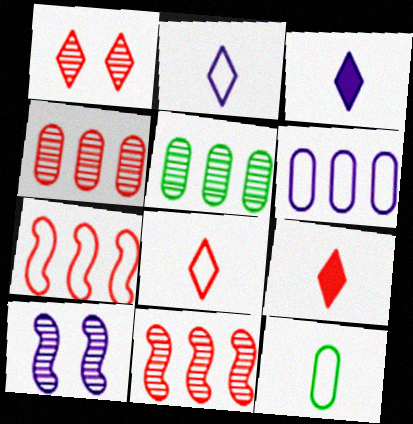[[3, 6, 10]]